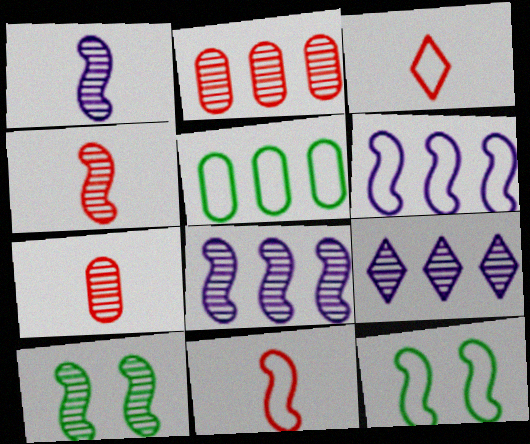[[4, 8, 10], 
[6, 11, 12], 
[7, 9, 10]]